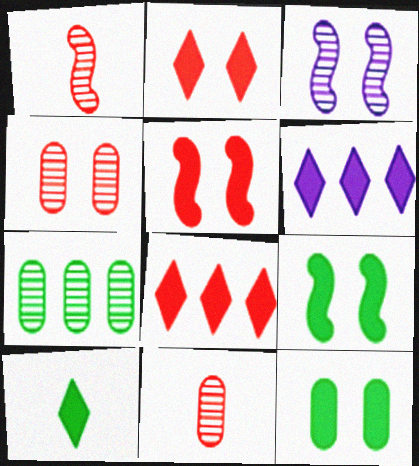[[2, 6, 10]]